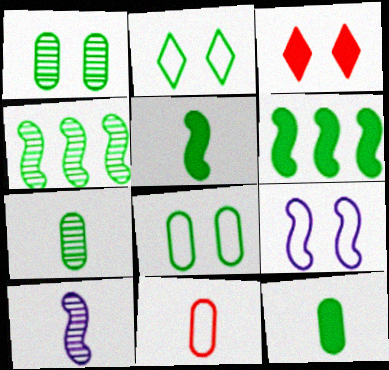[[1, 3, 9], 
[2, 4, 12], 
[2, 6, 7]]